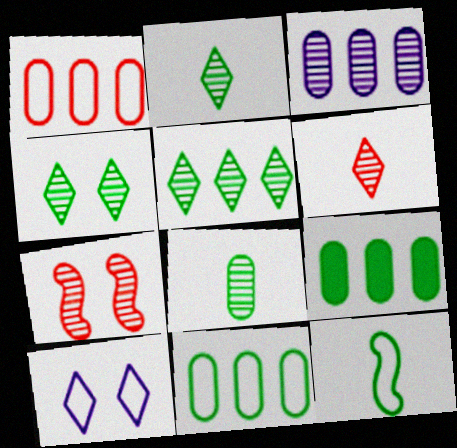[[1, 3, 9], 
[1, 10, 12], 
[2, 3, 7], 
[2, 4, 5], 
[4, 9, 12]]